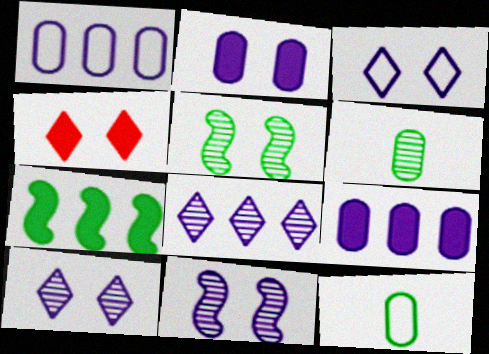[[2, 3, 11]]